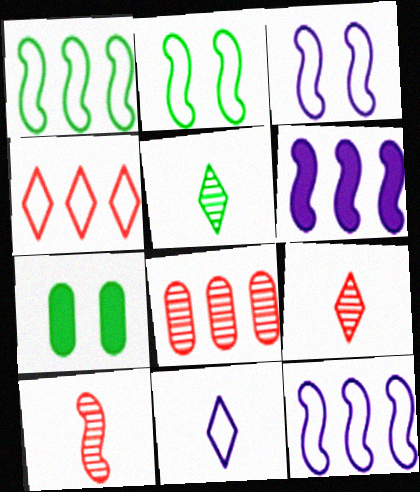[[1, 5, 7], 
[2, 6, 10], 
[7, 9, 12]]